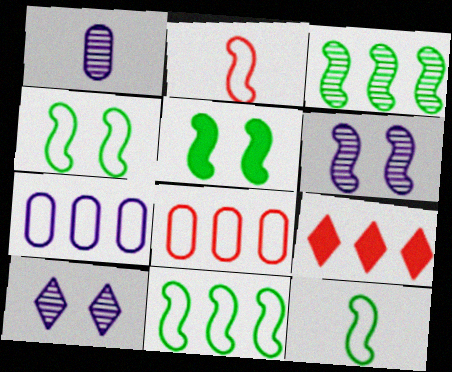[[1, 4, 9], 
[3, 5, 12], 
[3, 7, 9], 
[4, 11, 12]]